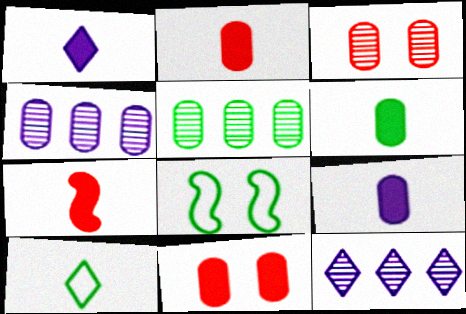[[1, 6, 7], 
[2, 6, 9], 
[2, 8, 12]]